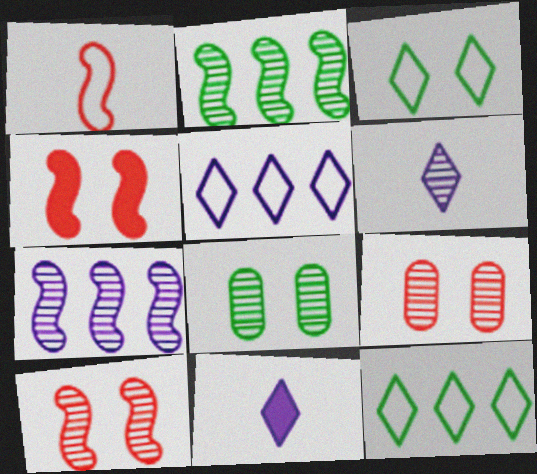[[2, 6, 9]]